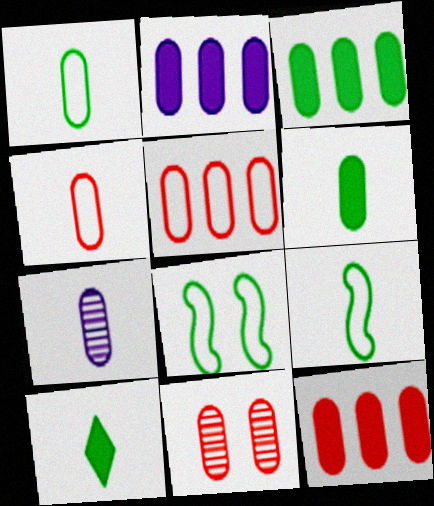[[1, 2, 11], 
[2, 3, 12], 
[4, 6, 7], 
[4, 11, 12]]